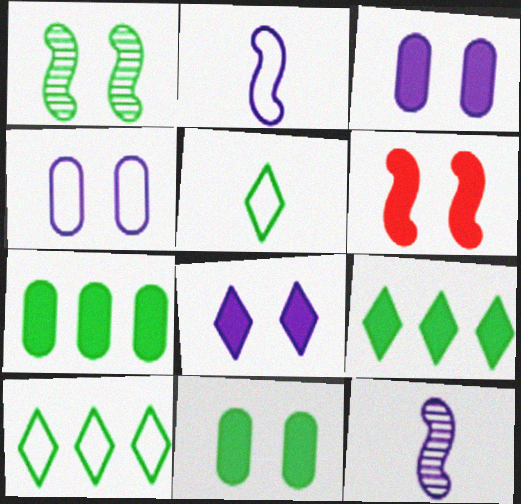[[1, 5, 7], 
[6, 8, 11]]